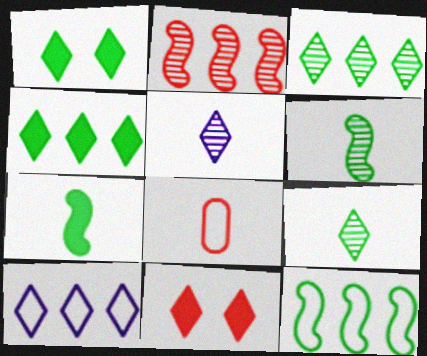[[2, 8, 11], 
[5, 7, 8], 
[9, 10, 11]]